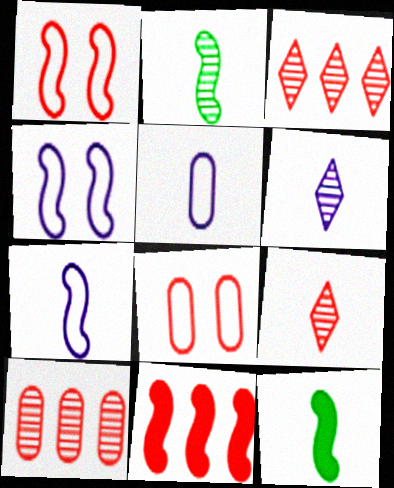[[2, 4, 11], 
[5, 9, 12], 
[8, 9, 11]]